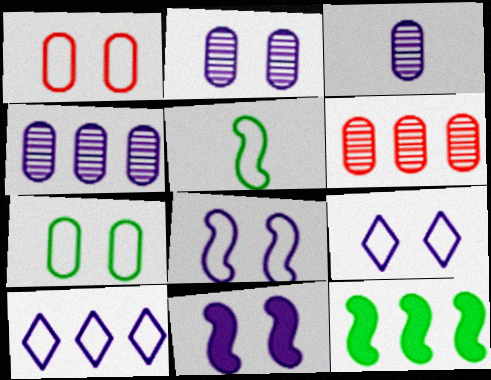[[1, 5, 10], 
[2, 3, 4], 
[2, 9, 11], 
[3, 10, 11], 
[6, 10, 12]]